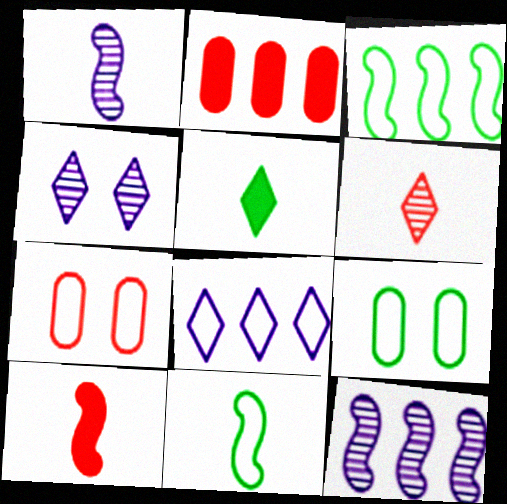[[1, 10, 11], 
[2, 4, 11], 
[5, 7, 12], 
[7, 8, 11]]